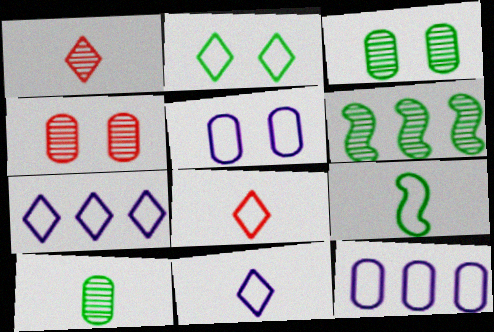[[2, 7, 8]]